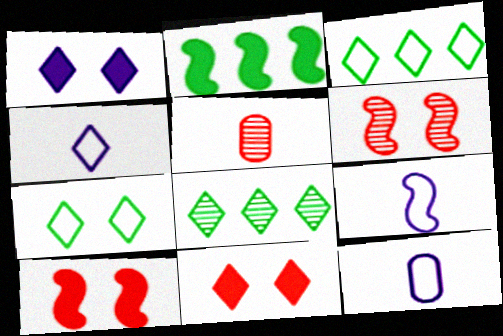[[2, 6, 9], 
[4, 8, 11], 
[4, 9, 12], 
[8, 10, 12]]